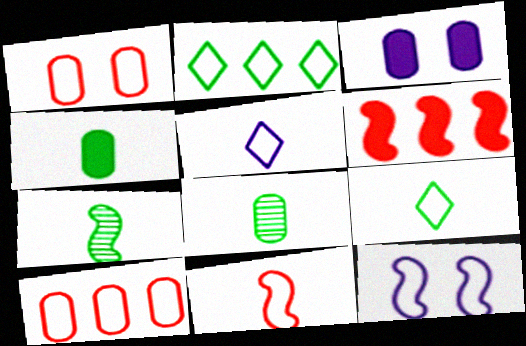[[3, 8, 10], 
[4, 7, 9], 
[6, 7, 12], 
[9, 10, 12]]